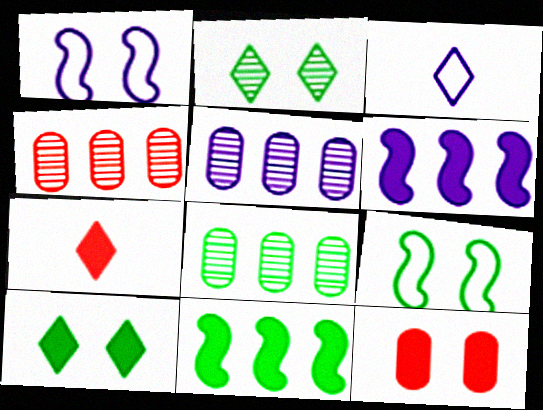[[1, 2, 12], 
[1, 7, 8], 
[4, 5, 8], 
[5, 7, 9]]